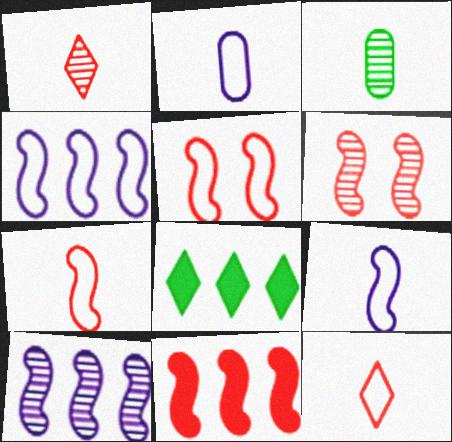[[2, 6, 8], 
[6, 7, 11]]